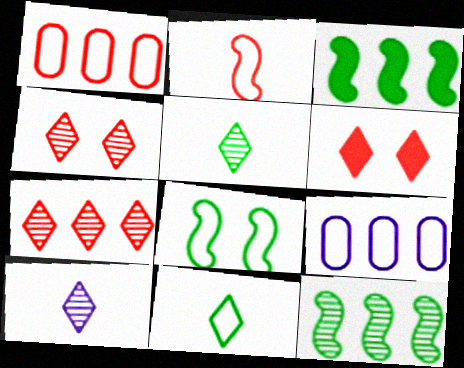[[3, 7, 9]]